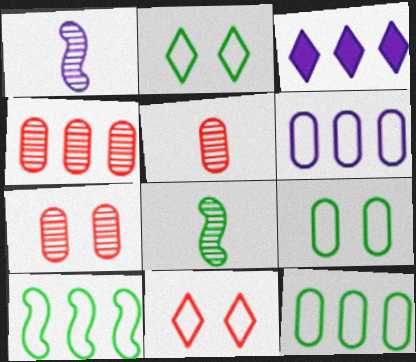[[3, 4, 10], 
[4, 5, 7]]